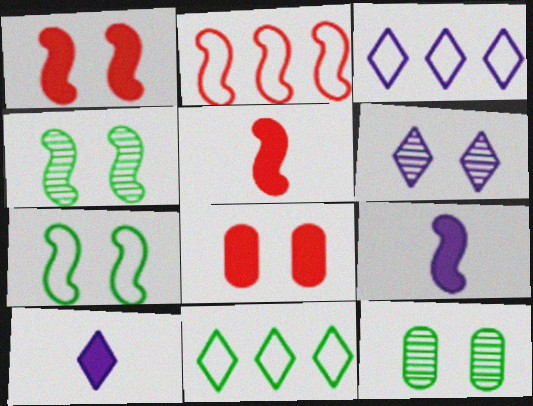[[2, 4, 9], 
[2, 10, 12], 
[3, 5, 12], 
[3, 6, 10], 
[6, 7, 8]]